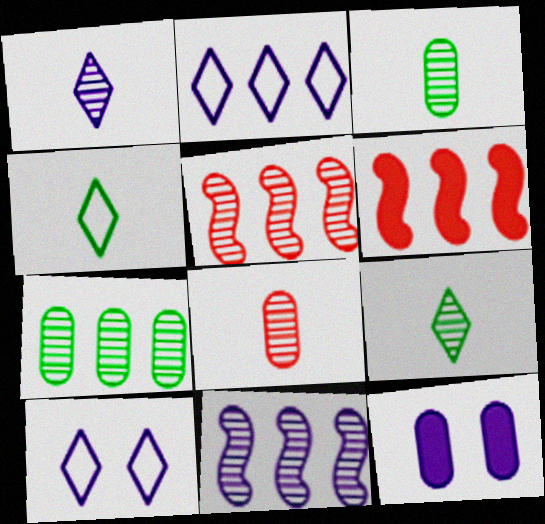[[2, 6, 7], 
[3, 6, 10], 
[4, 5, 12]]